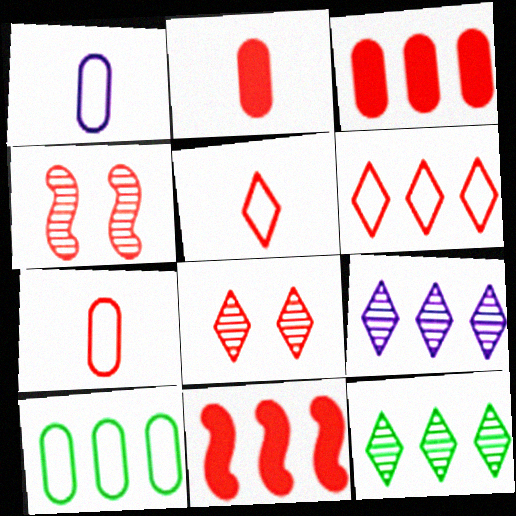[[2, 4, 6], 
[3, 4, 5], 
[7, 8, 11], 
[9, 10, 11]]